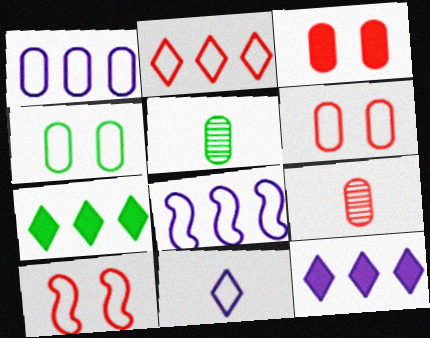[[1, 3, 5], 
[5, 10, 12]]